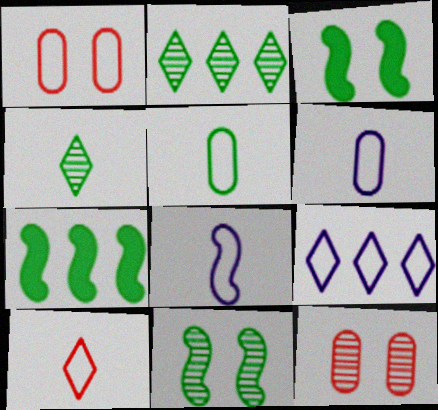[[2, 3, 5], 
[5, 8, 10]]